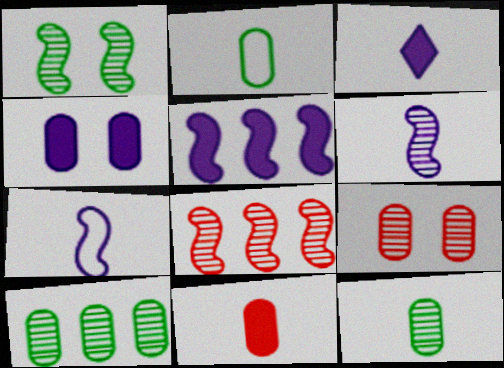[[1, 6, 8], 
[3, 4, 5]]